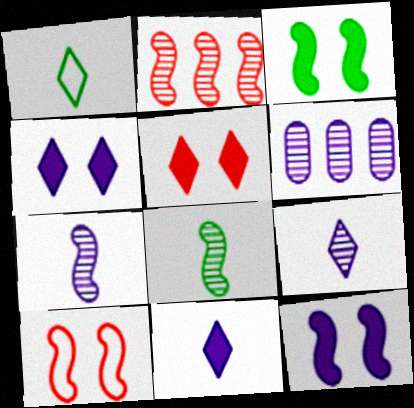[]